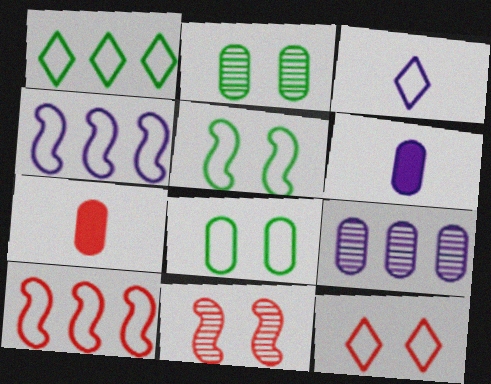[[1, 3, 12], 
[1, 6, 11], 
[3, 8, 10], 
[7, 8, 9]]